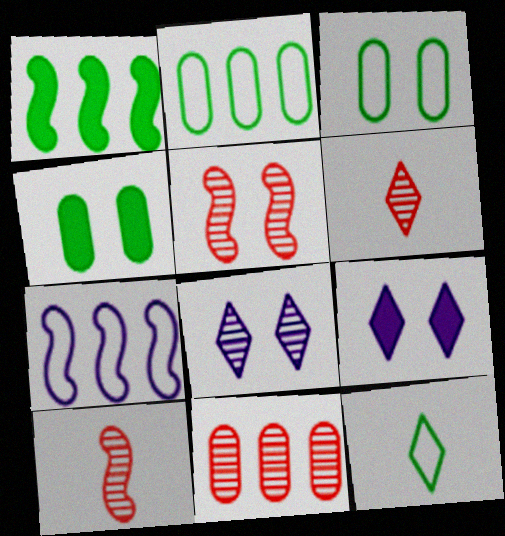[[2, 9, 10], 
[3, 5, 9], 
[4, 6, 7], 
[5, 6, 11]]